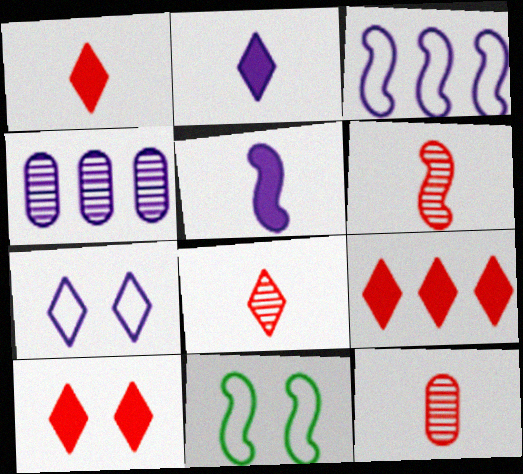[[1, 4, 11], 
[1, 9, 10], 
[4, 5, 7], 
[6, 8, 12]]